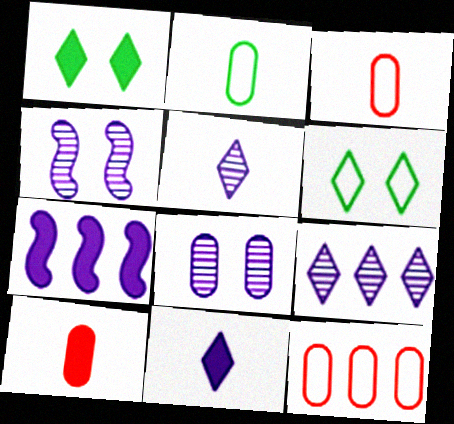[[1, 7, 10]]